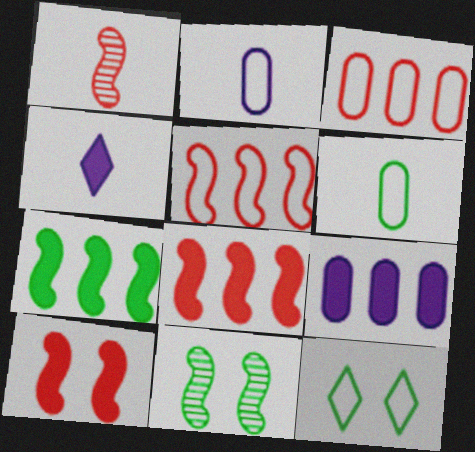[[1, 4, 6], 
[1, 5, 10], 
[1, 9, 12], 
[2, 5, 12], 
[3, 4, 11]]